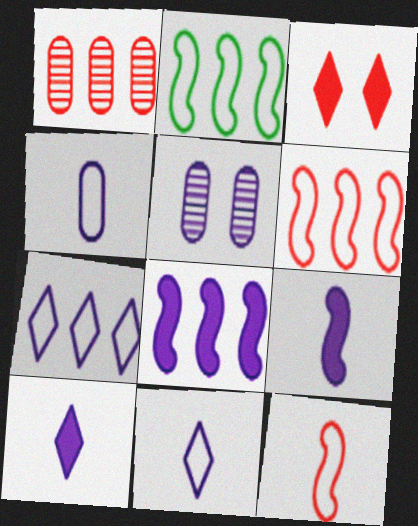[[1, 3, 12], 
[5, 7, 9], 
[5, 8, 11]]